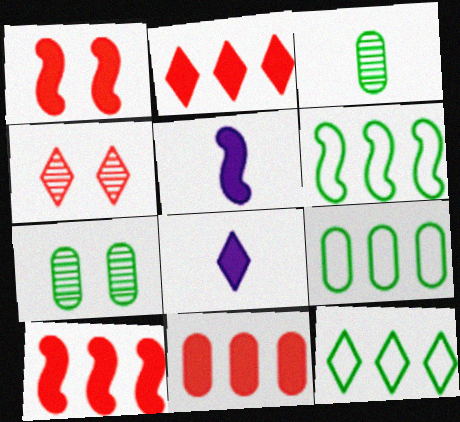[[2, 10, 11], 
[4, 5, 9], 
[4, 8, 12], 
[6, 9, 12]]